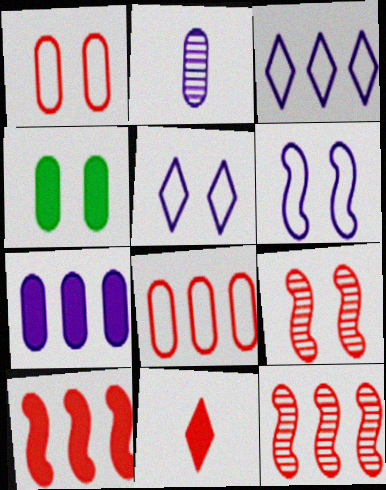[[1, 11, 12], 
[2, 4, 8], 
[4, 5, 9], 
[8, 9, 11]]